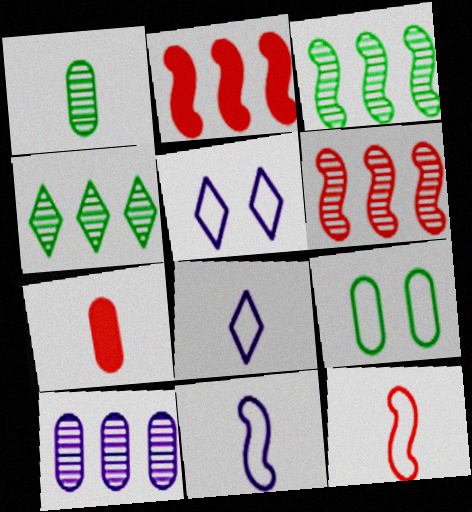[[1, 2, 5], 
[3, 5, 7], 
[4, 6, 10], 
[7, 9, 10]]